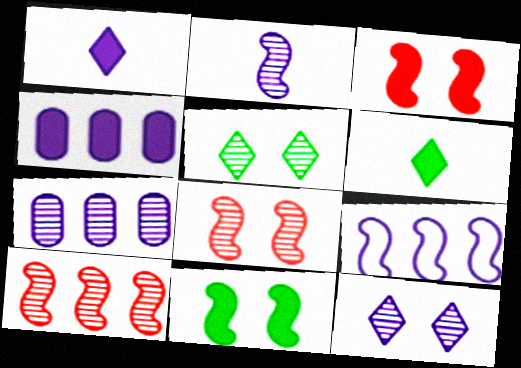[[2, 7, 12], 
[3, 4, 6]]